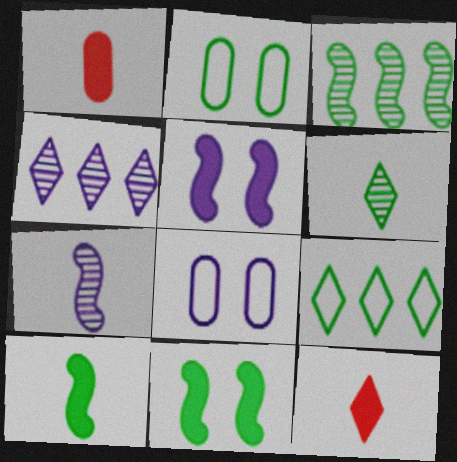[[3, 8, 12]]